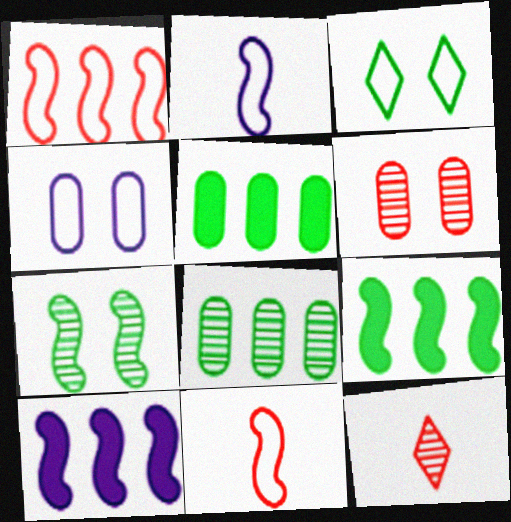[[4, 9, 12], 
[7, 10, 11]]